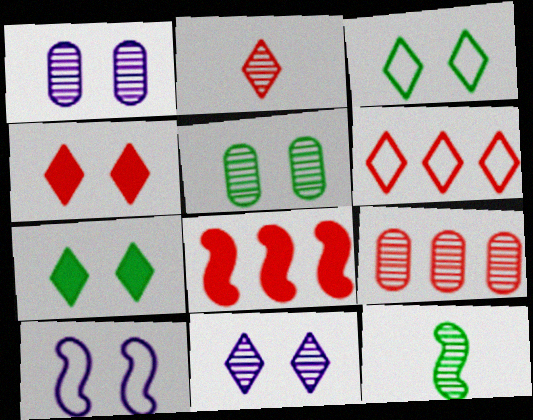[[2, 4, 6], 
[3, 4, 11], 
[4, 5, 10], 
[6, 8, 9], 
[8, 10, 12], 
[9, 11, 12]]